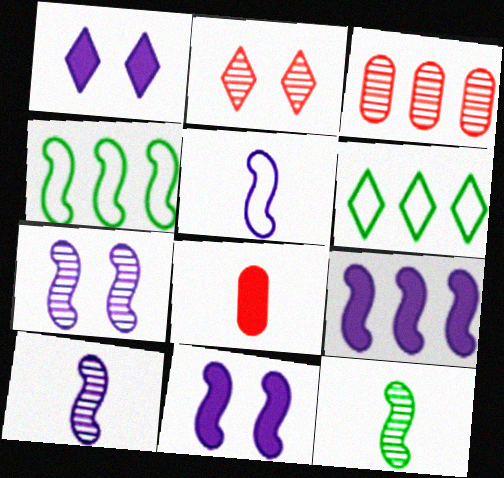[[3, 6, 9], 
[5, 7, 9], 
[6, 7, 8]]